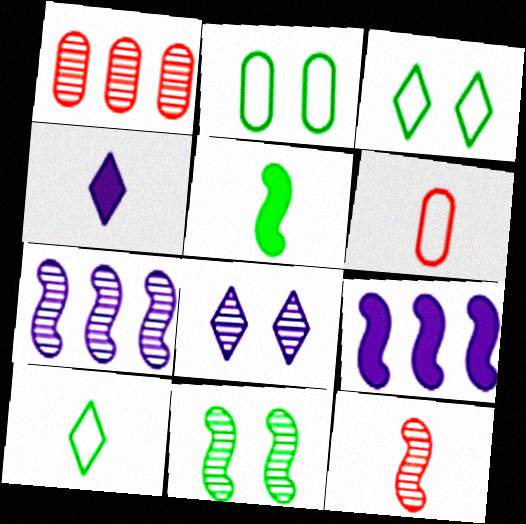[[7, 11, 12]]